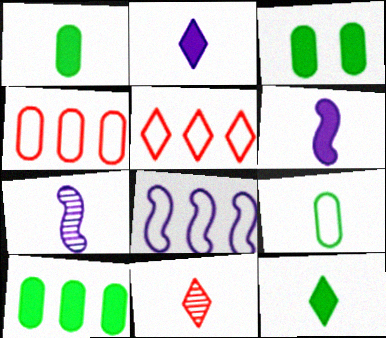[[1, 3, 10], 
[3, 5, 7], 
[3, 8, 11], 
[6, 9, 11]]